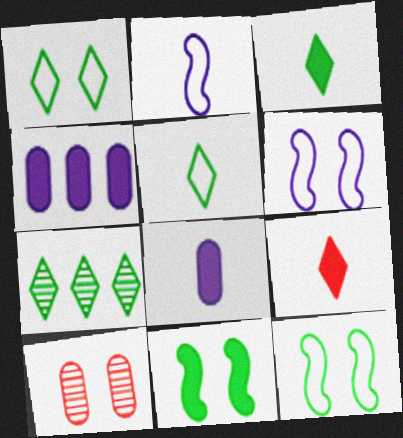[[1, 3, 7], 
[4, 9, 11]]